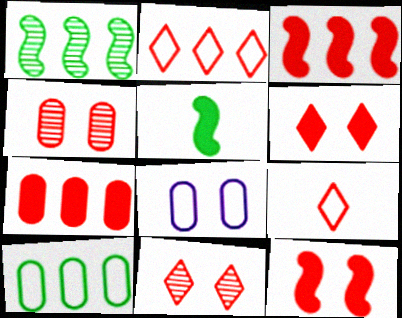[[3, 4, 9]]